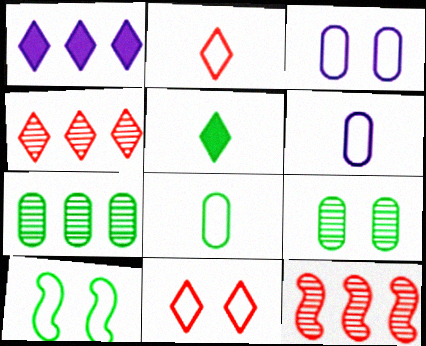[[3, 5, 12], 
[3, 10, 11], 
[5, 7, 10]]